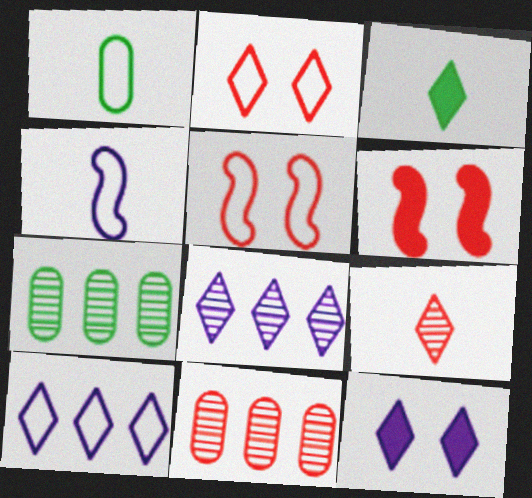[[1, 5, 10], 
[1, 6, 8], 
[2, 3, 8]]